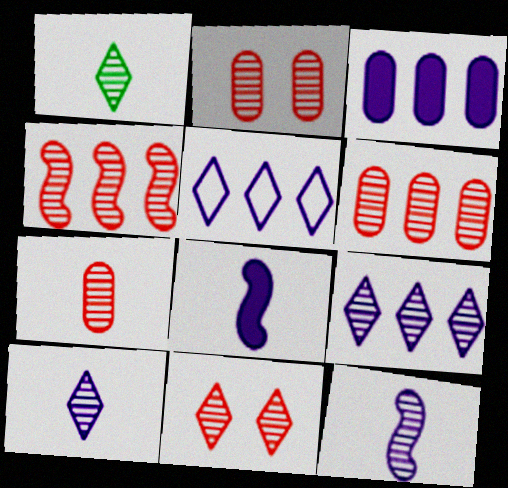[[1, 7, 12], 
[1, 9, 11], 
[2, 6, 7], 
[4, 7, 11]]